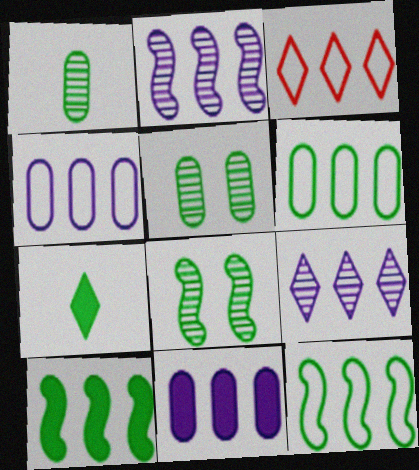[[3, 4, 12], 
[5, 7, 12], 
[6, 7, 8]]